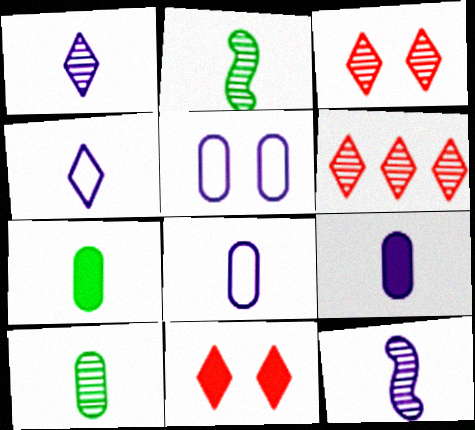[[4, 9, 12]]